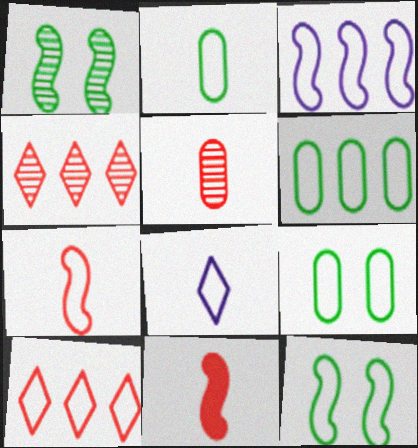[[1, 3, 11], 
[2, 6, 9], 
[2, 7, 8], 
[3, 6, 10], 
[3, 7, 12]]